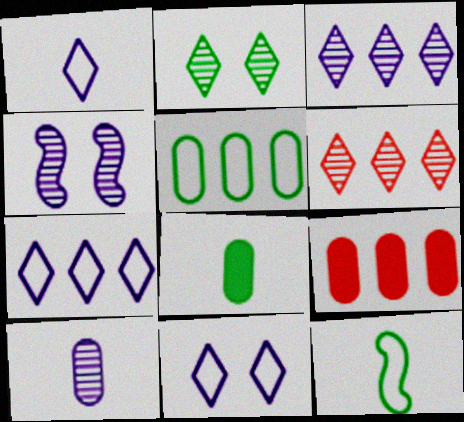[[1, 7, 11], 
[3, 4, 10]]